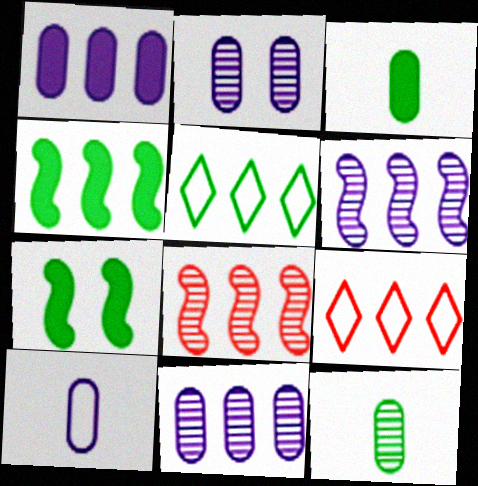[[1, 2, 10], 
[1, 5, 8], 
[4, 9, 11], 
[5, 7, 12]]